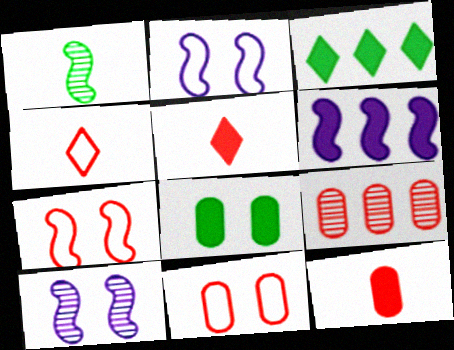[[1, 6, 7], 
[5, 6, 8], 
[5, 7, 9], 
[9, 11, 12]]